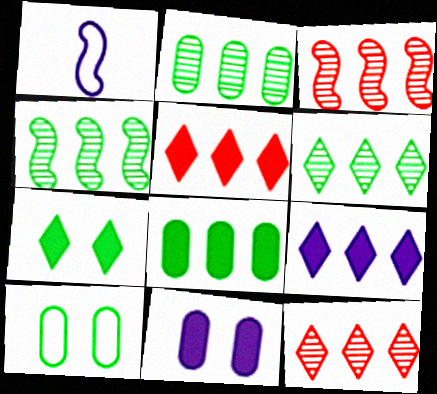[[2, 4, 6]]